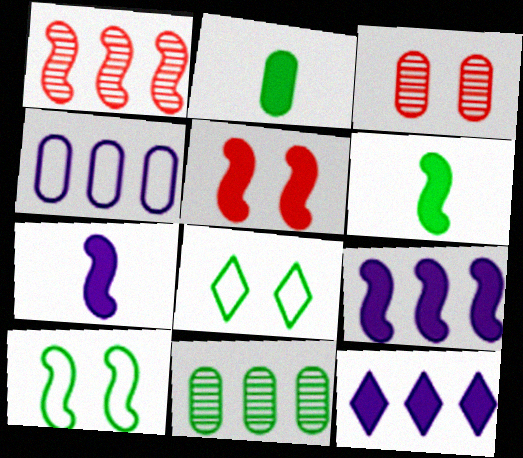[[1, 7, 10], 
[2, 3, 4], 
[2, 5, 12], 
[5, 6, 9], 
[6, 8, 11]]